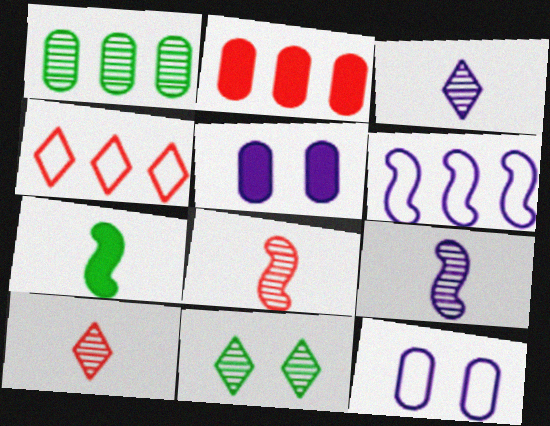[[3, 5, 6]]